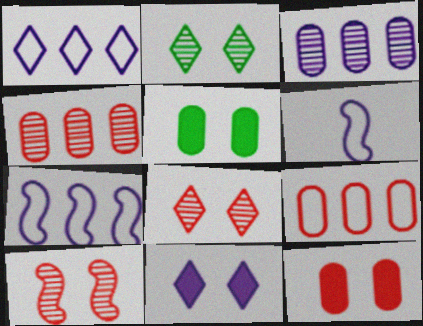[[3, 6, 11]]